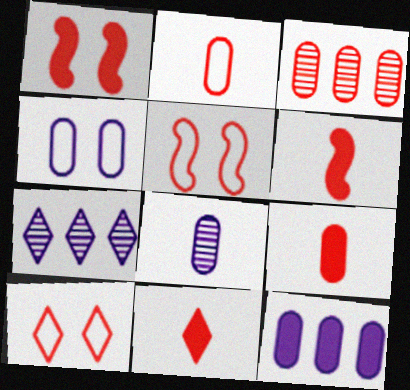[[3, 5, 11], 
[3, 6, 10], 
[4, 8, 12], 
[6, 9, 11]]